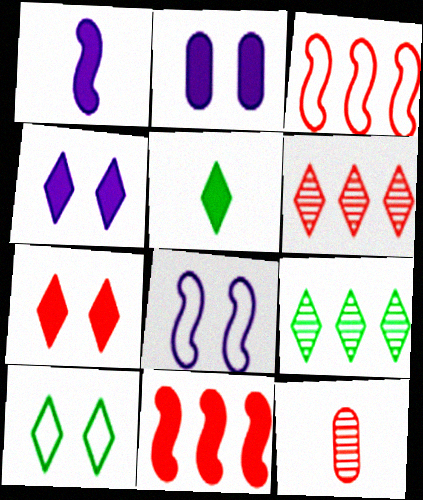[[2, 5, 11], 
[3, 7, 12], 
[5, 9, 10]]